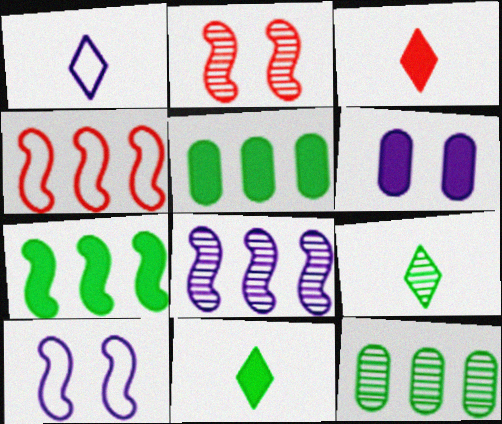[[1, 2, 5], 
[1, 3, 9], 
[1, 6, 8], 
[3, 6, 7], 
[3, 10, 12], 
[4, 6, 9], 
[4, 7, 8]]